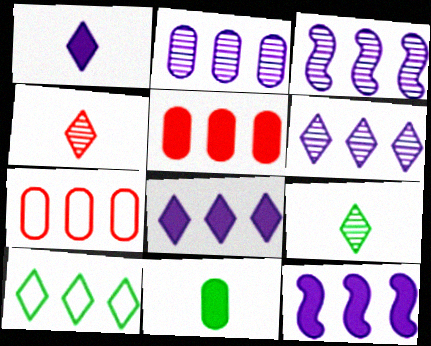[[2, 3, 6], 
[3, 5, 10]]